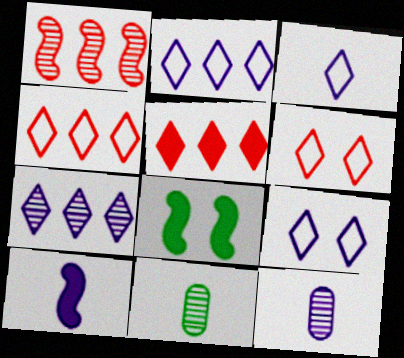[[2, 3, 9], 
[3, 10, 12], 
[4, 8, 12]]